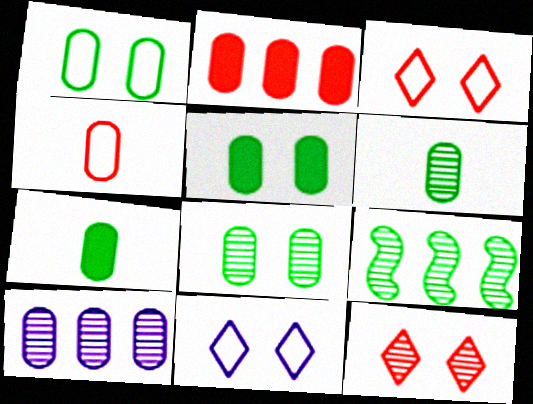[[1, 5, 8], 
[4, 5, 10]]